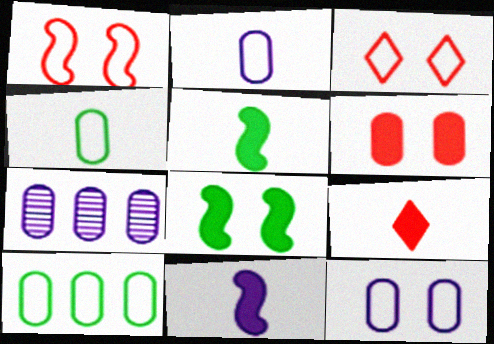[[3, 5, 7], 
[4, 6, 7]]